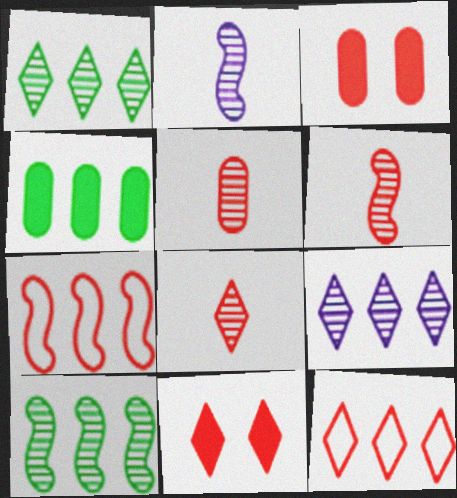[[3, 6, 12], 
[3, 7, 8], 
[4, 7, 9], 
[5, 6, 8], 
[5, 7, 11], 
[8, 11, 12]]